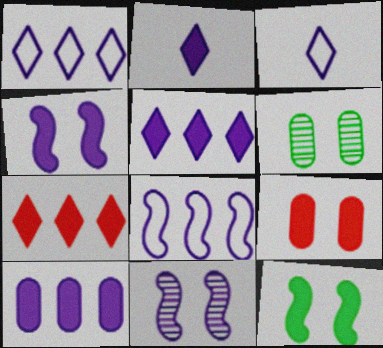[[2, 4, 10], 
[3, 10, 11]]